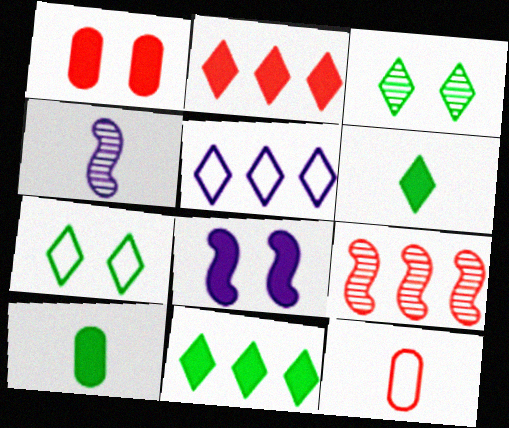[[2, 8, 10], 
[4, 6, 12]]